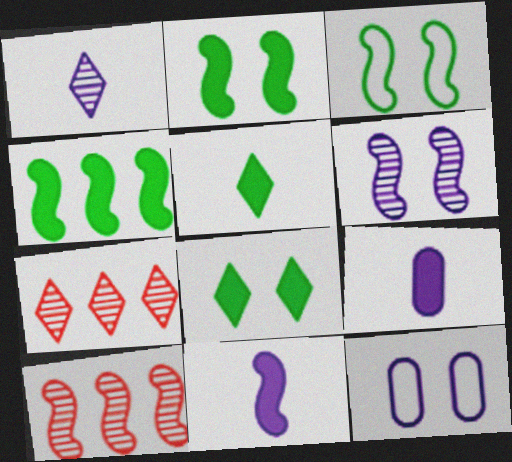[[3, 7, 9], 
[3, 10, 11], 
[5, 10, 12]]